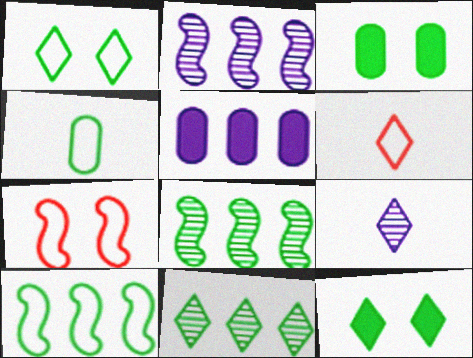[[1, 4, 10], 
[2, 3, 6], 
[4, 8, 12]]